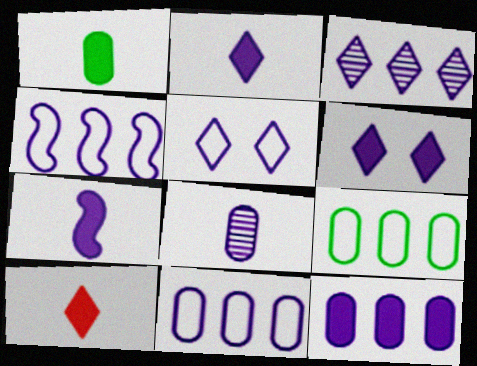[[1, 7, 10], 
[2, 3, 5], 
[3, 4, 12], 
[4, 6, 8], 
[6, 7, 12]]